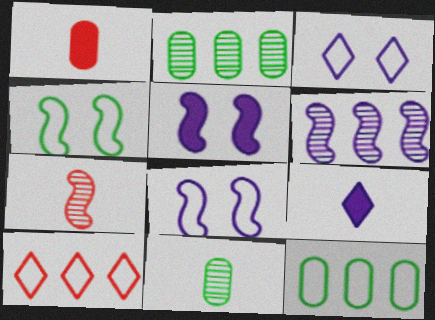[[5, 10, 11]]